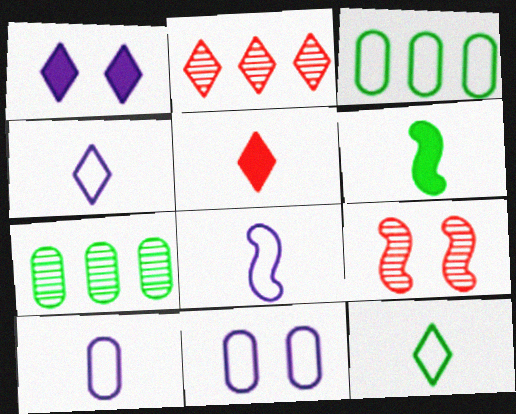[[1, 2, 12], 
[2, 6, 11], 
[4, 8, 10]]